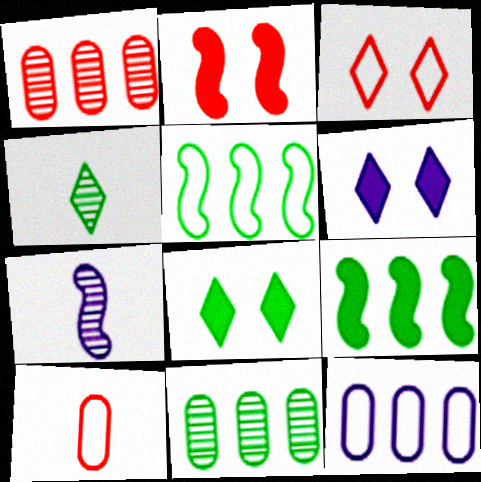[[2, 4, 12], 
[2, 5, 7], 
[6, 7, 12]]